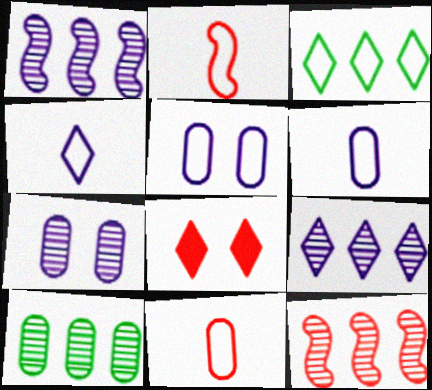[[2, 3, 5], 
[8, 11, 12], 
[9, 10, 12]]